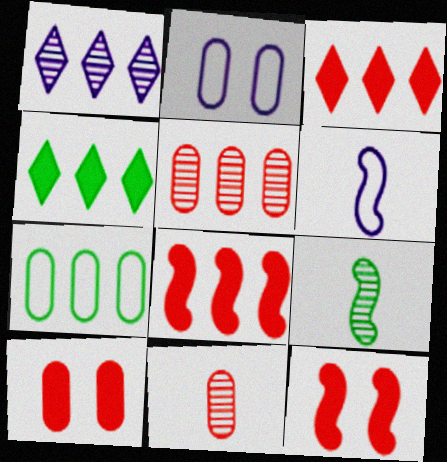[[1, 7, 8], 
[2, 3, 9]]